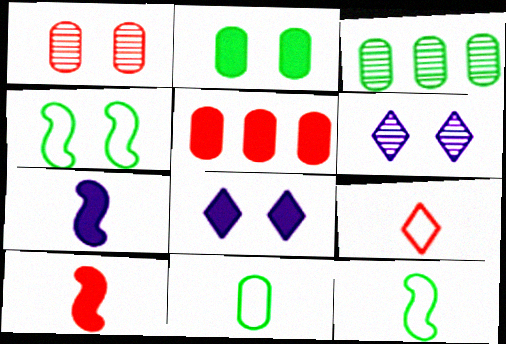[[1, 4, 8], 
[2, 3, 11], 
[5, 6, 12]]